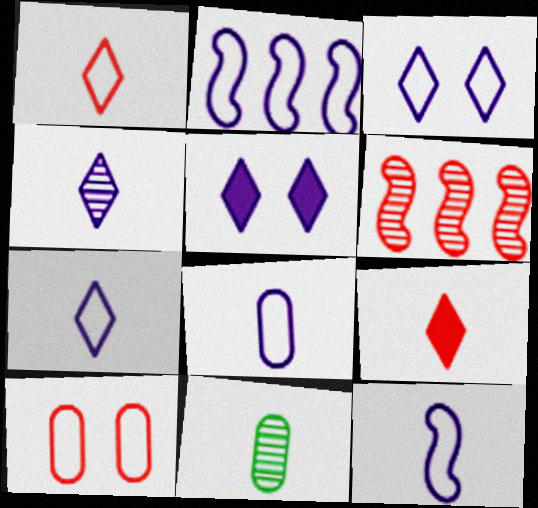[[2, 3, 8], 
[6, 9, 10], 
[7, 8, 12], 
[9, 11, 12]]